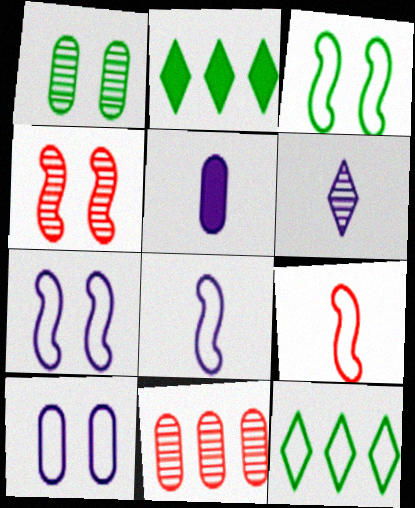[[4, 5, 12], 
[5, 6, 8], 
[9, 10, 12]]